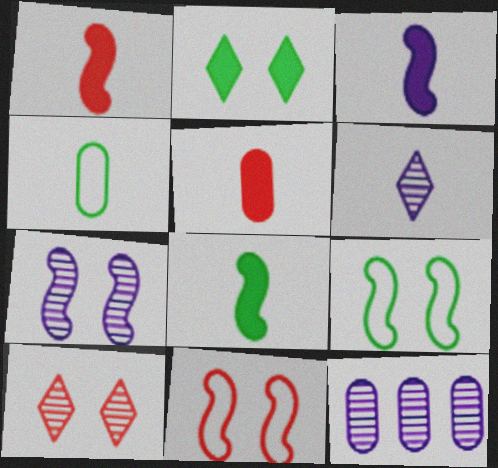[[1, 3, 8], 
[1, 4, 6], 
[6, 7, 12]]